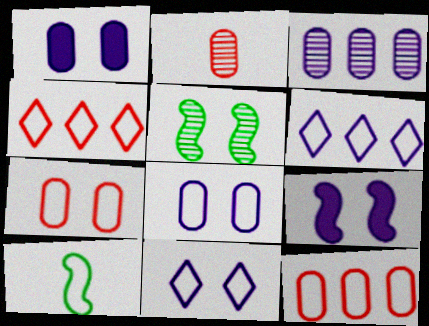[[4, 8, 10], 
[6, 7, 10], 
[10, 11, 12]]